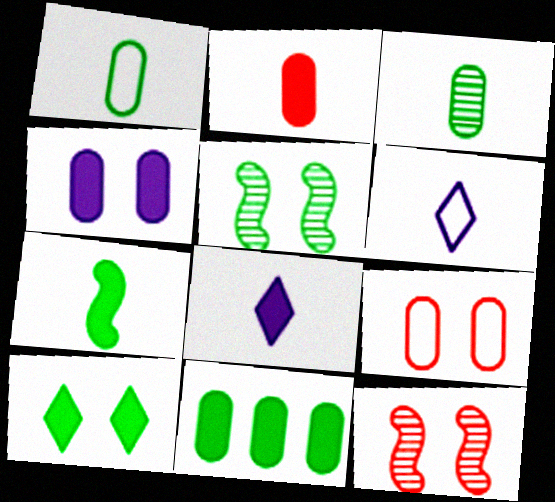[[2, 4, 11], 
[2, 7, 8], 
[6, 11, 12], 
[7, 10, 11]]